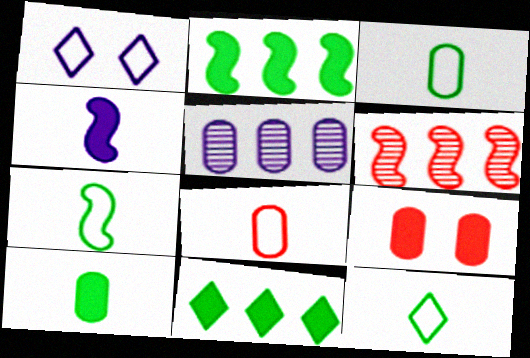[[1, 4, 5], 
[1, 6, 10], 
[3, 5, 9], 
[3, 7, 12], 
[4, 9, 11]]